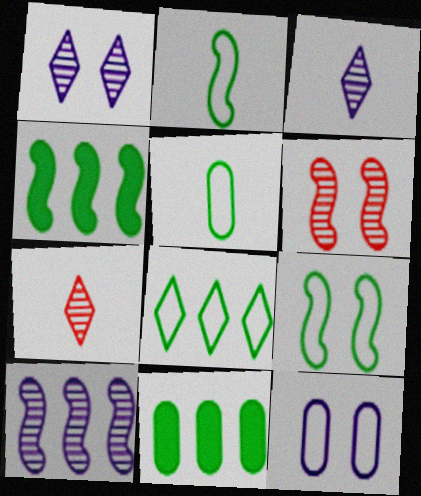[[4, 7, 12], 
[5, 8, 9]]